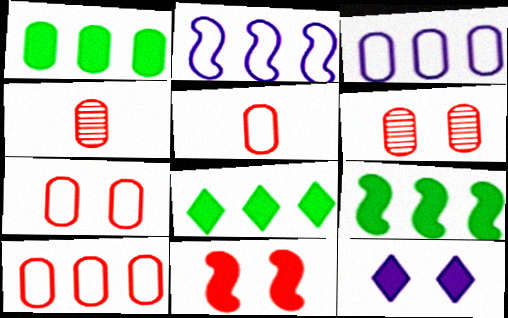[[1, 8, 9], 
[5, 7, 10]]